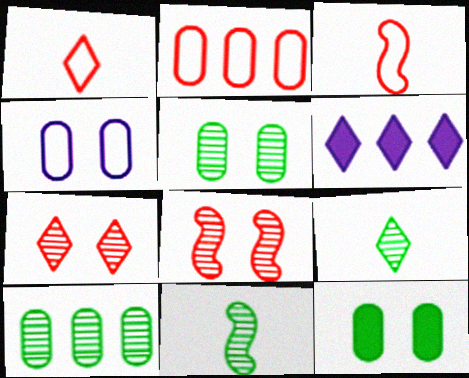[[3, 5, 6]]